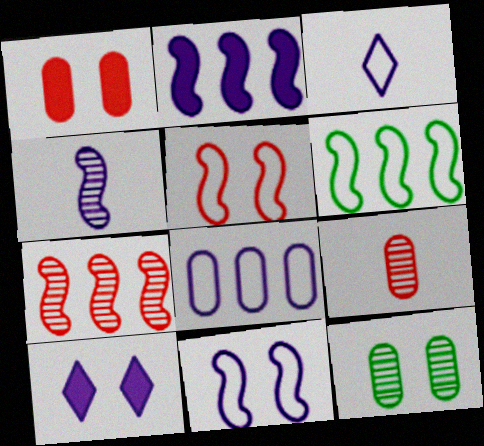[[2, 4, 11], 
[2, 6, 7], 
[3, 8, 11], 
[4, 8, 10], 
[5, 10, 12], 
[6, 9, 10]]